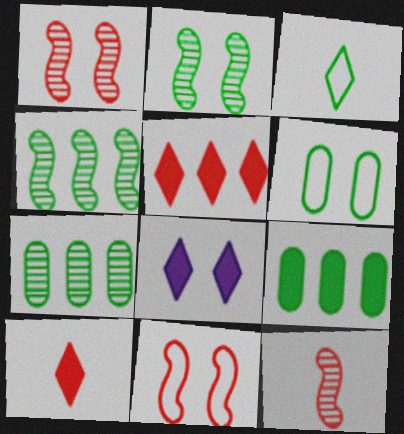[[1, 6, 8], 
[2, 3, 9]]